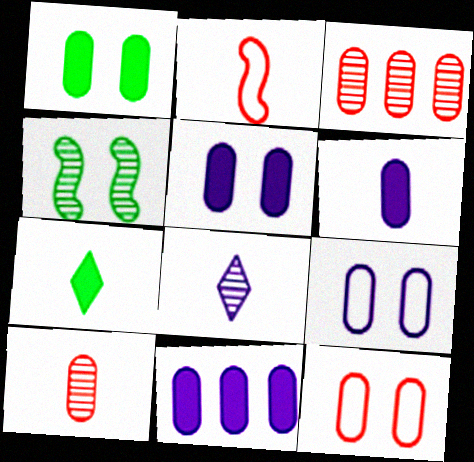[[3, 4, 8], 
[5, 6, 11]]